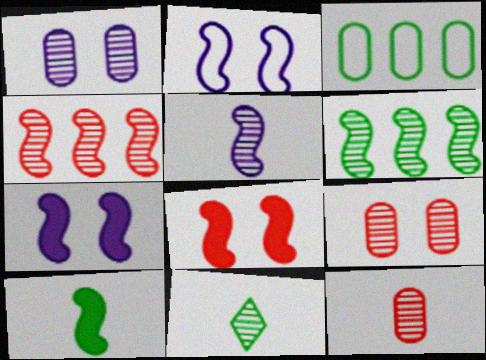[[1, 4, 11], 
[2, 4, 10], 
[5, 11, 12]]